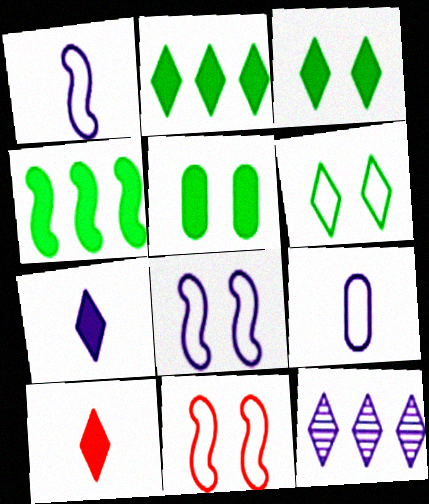[[6, 10, 12]]